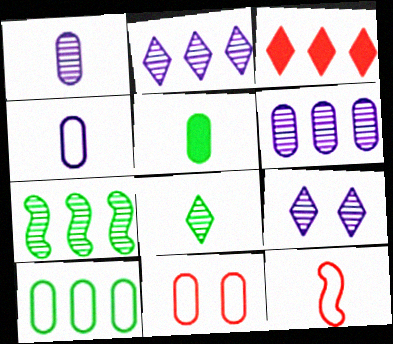[[4, 10, 11], 
[5, 6, 11]]